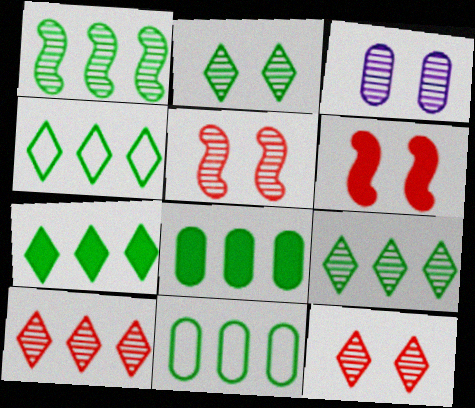[[1, 4, 8], 
[1, 7, 11], 
[2, 3, 5], 
[4, 7, 9]]